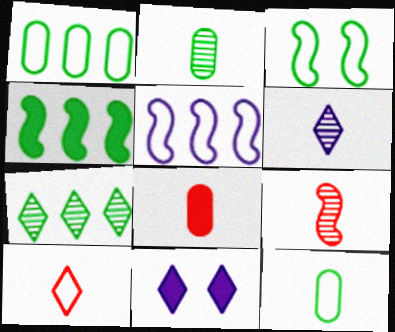[[1, 4, 7], 
[1, 9, 11], 
[2, 6, 9], 
[4, 8, 11], 
[7, 10, 11], 
[8, 9, 10]]